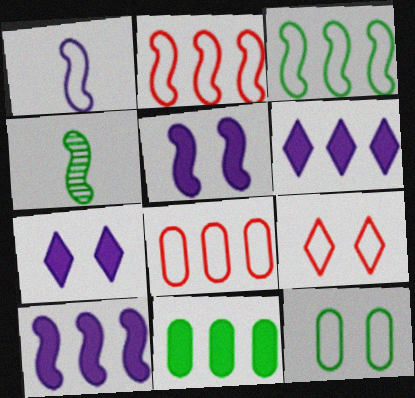[[2, 4, 5], 
[4, 7, 8]]